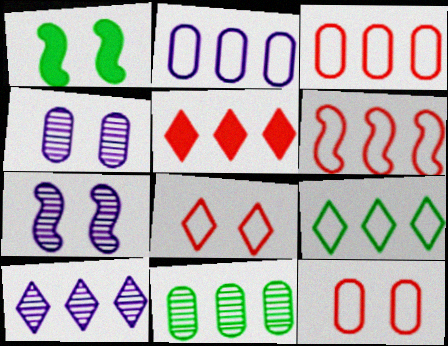[[1, 4, 8], 
[2, 6, 9], 
[5, 9, 10]]